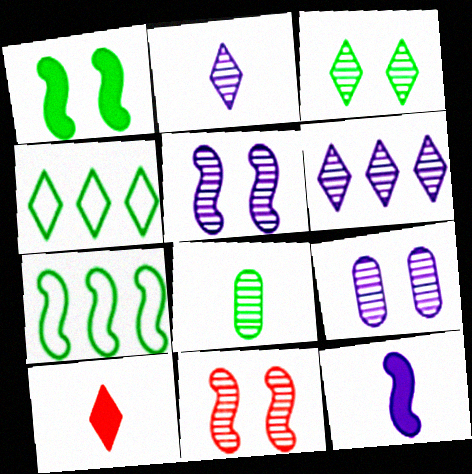[[1, 4, 8], 
[3, 9, 11], 
[6, 8, 11], 
[7, 9, 10], 
[7, 11, 12]]